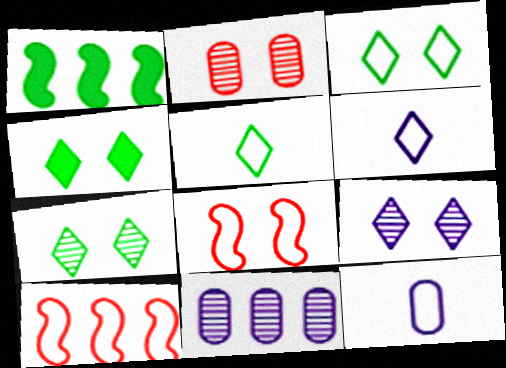[[1, 2, 6], 
[3, 4, 7], 
[3, 10, 12]]